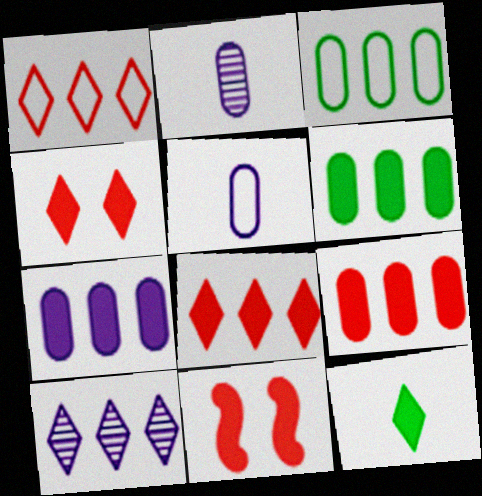[[6, 7, 9], 
[7, 11, 12]]